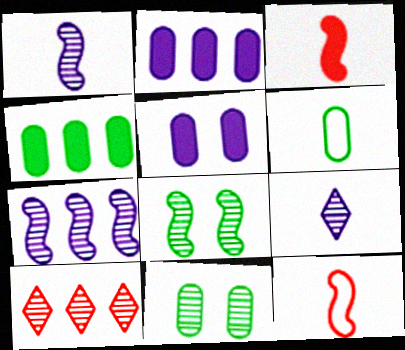[[1, 10, 11], 
[3, 6, 9], 
[4, 6, 11]]